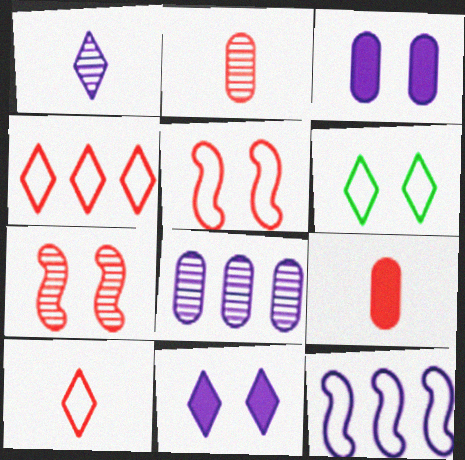[[1, 3, 12], 
[3, 6, 7], 
[4, 7, 9]]